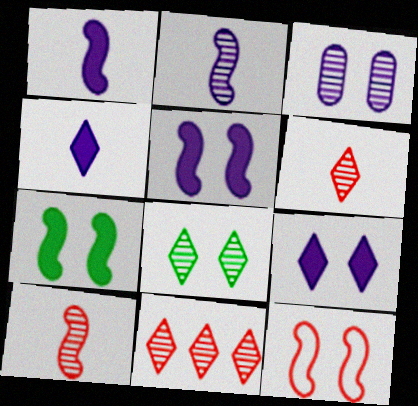[]